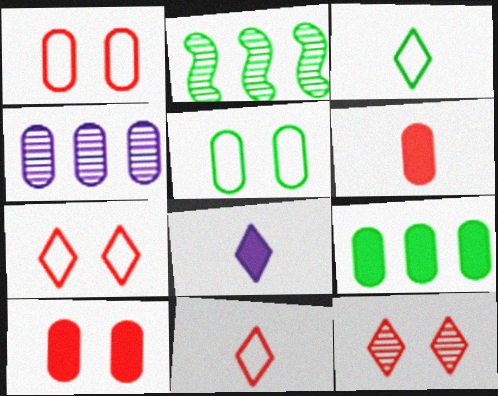[[1, 2, 8], 
[4, 5, 6]]